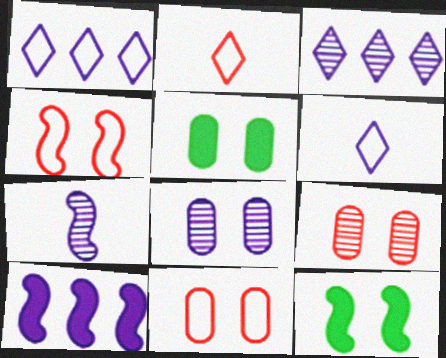[[3, 7, 8], 
[5, 8, 11], 
[6, 8, 10]]